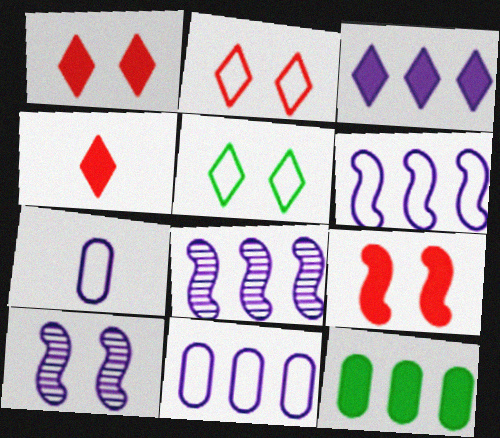[[3, 7, 10], 
[3, 8, 11]]